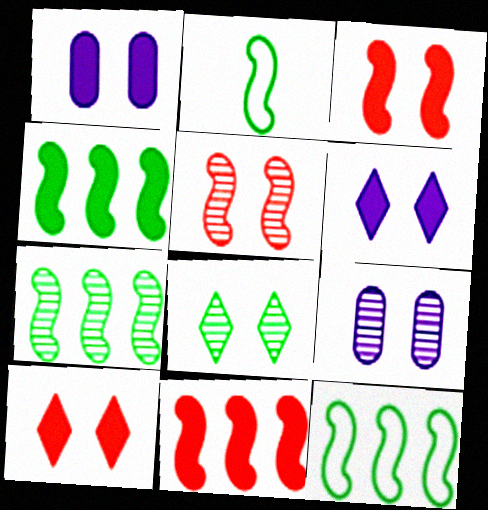[[4, 7, 12], 
[5, 8, 9]]